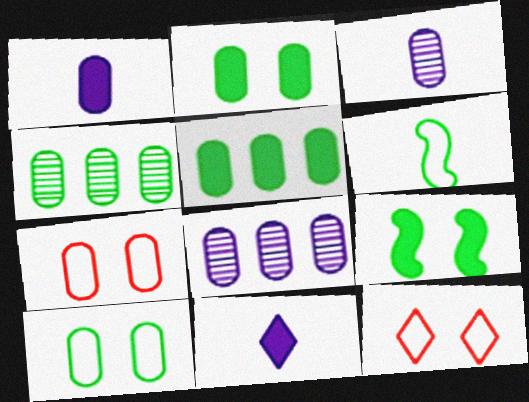[[1, 4, 7], 
[3, 5, 7]]